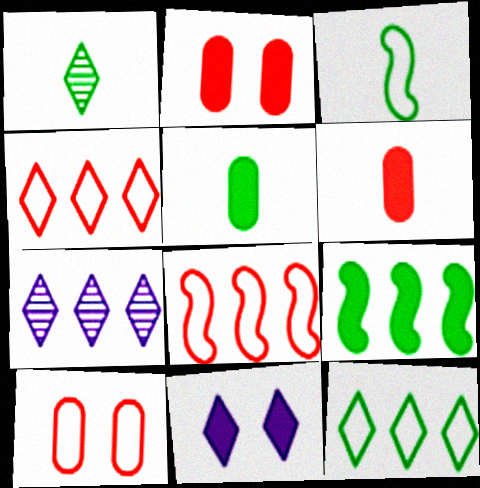[[1, 3, 5], 
[1, 4, 11], 
[2, 3, 7], 
[6, 9, 11]]